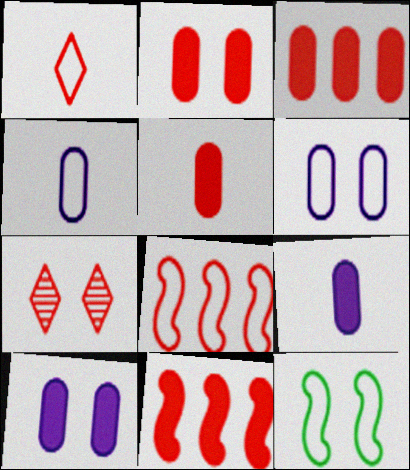[[2, 3, 5], 
[5, 7, 8], 
[7, 10, 12]]